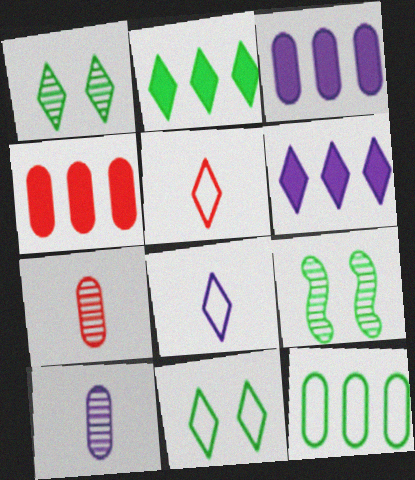[[1, 5, 6], 
[3, 5, 9], 
[4, 8, 9]]